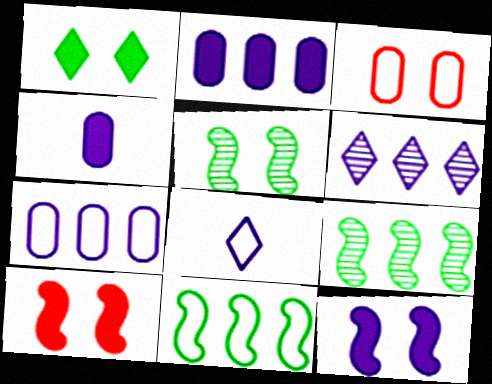[[3, 8, 11]]